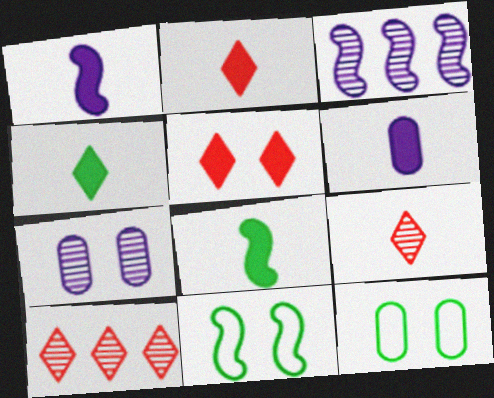[[1, 10, 12], 
[2, 3, 12], 
[2, 6, 8], 
[5, 7, 11], 
[6, 10, 11]]